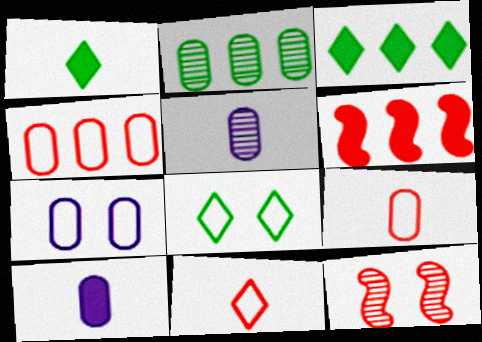[[5, 6, 8]]